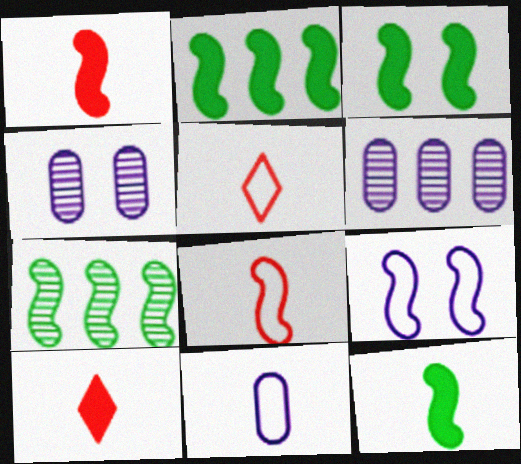[[1, 7, 9], 
[2, 3, 12], 
[2, 4, 5], 
[3, 5, 6]]